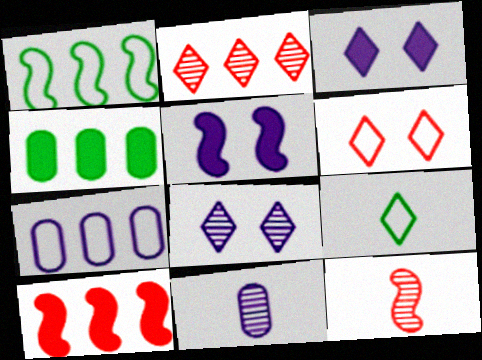[[1, 5, 12], 
[2, 3, 9]]